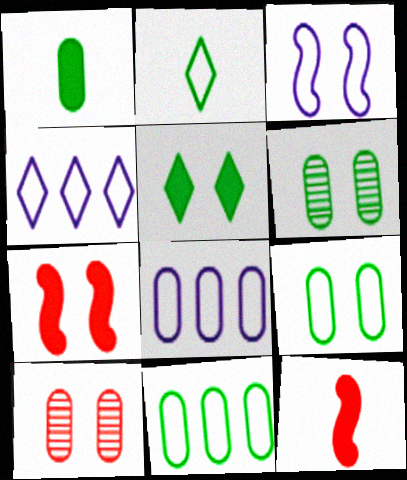[[1, 6, 11], 
[1, 8, 10], 
[3, 5, 10], 
[4, 6, 12]]